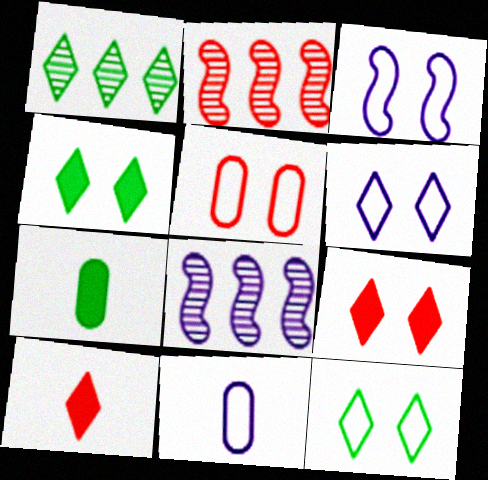[[1, 6, 10], 
[2, 4, 11], 
[2, 5, 10], 
[2, 6, 7], 
[3, 5, 12]]